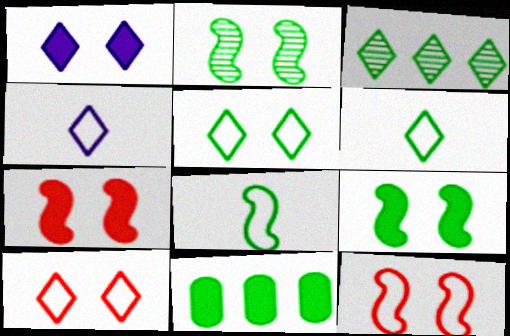[[2, 6, 11]]